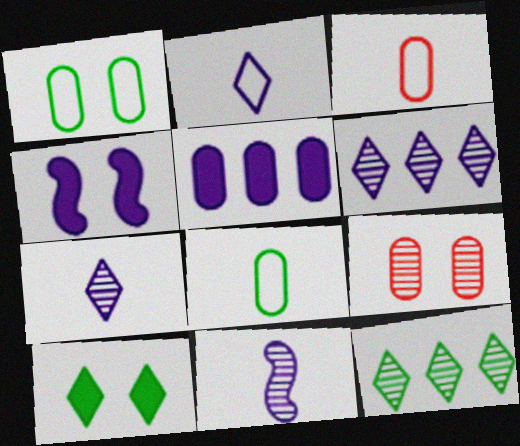[[3, 4, 12], 
[5, 8, 9], 
[9, 11, 12]]